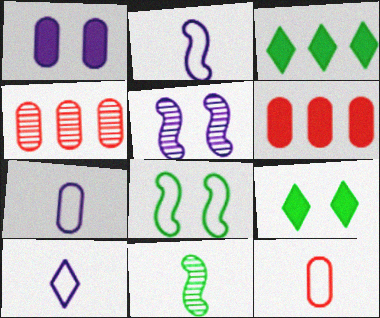[[2, 4, 9], 
[2, 7, 10], 
[3, 5, 12]]